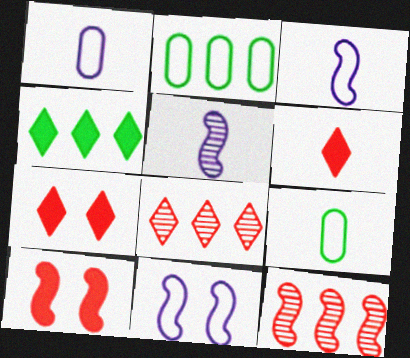[[2, 5, 7], 
[5, 6, 9]]